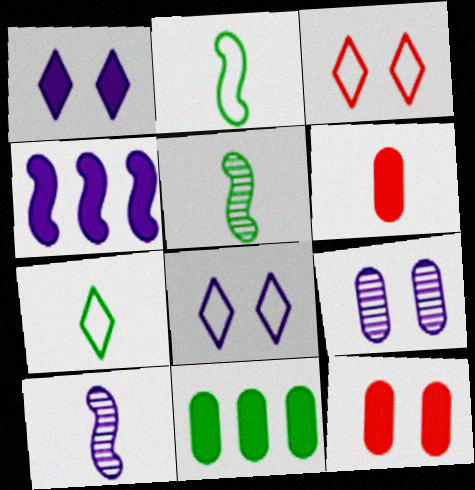[[3, 10, 11], 
[6, 7, 10]]